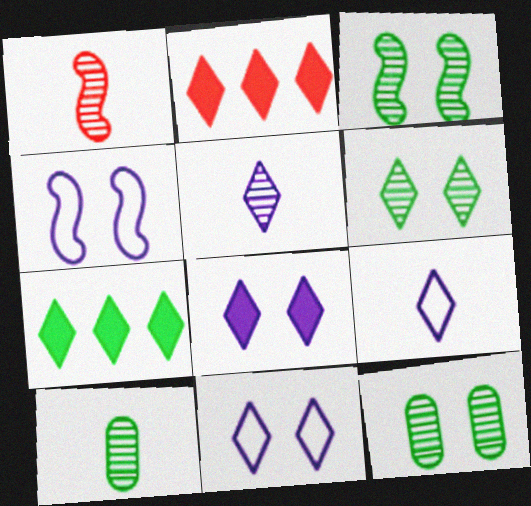[[1, 5, 10], 
[2, 4, 10], 
[2, 6, 9], 
[3, 6, 12]]